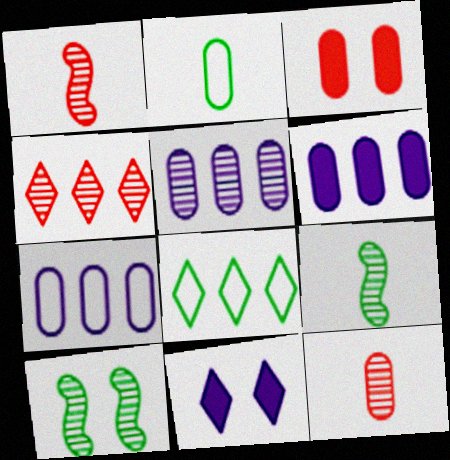[[2, 3, 5], 
[5, 6, 7]]